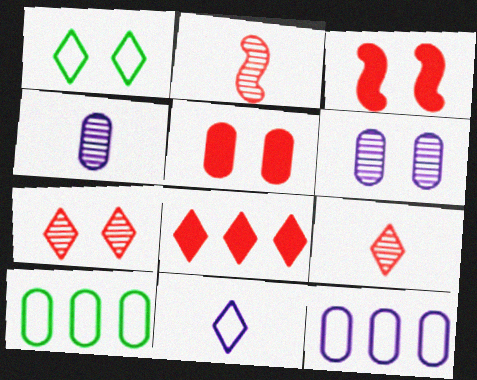[[1, 3, 6], 
[4, 5, 10]]